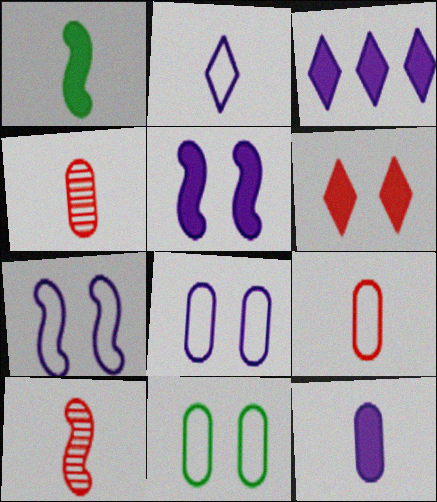[[1, 2, 4], 
[3, 5, 12], 
[3, 10, 11]]